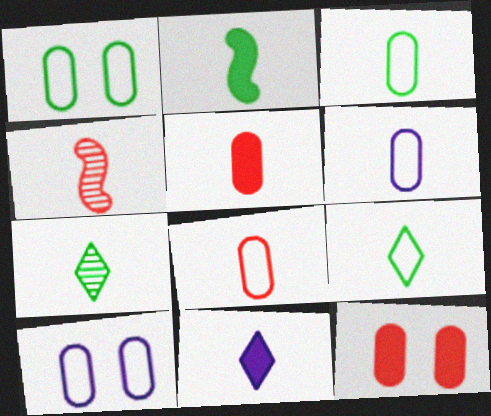[[2, 3, 7], 
[2, 5, 11], 
[3, 4, 11], 
[3, 6, 8]]